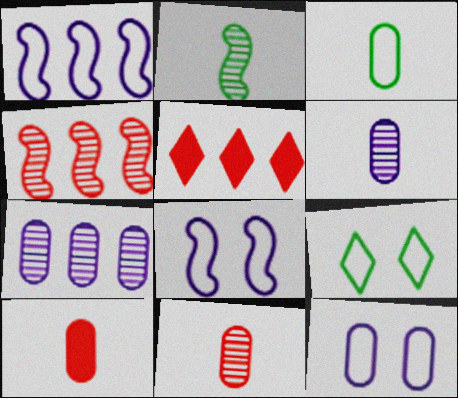[[2, 5, 12], 
[3, 6, 10]]